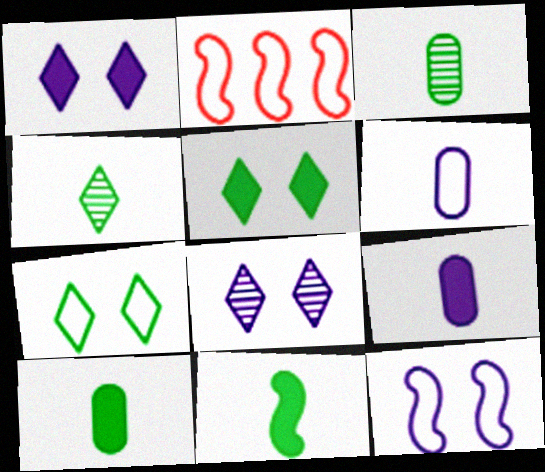[[1, 2, 3], 
[2, 6, 7], 
[2, 8, 10]]